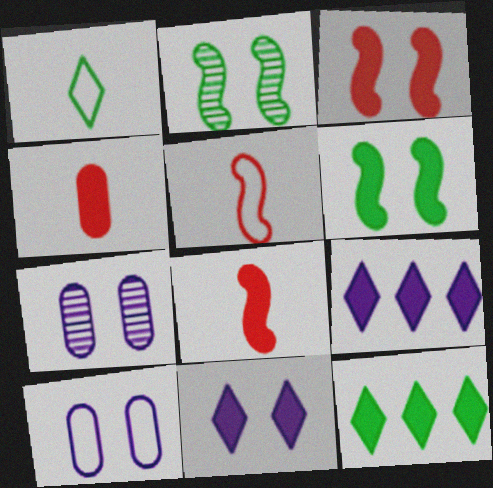[[4, 6, 9], 
[5, 7, 12]]